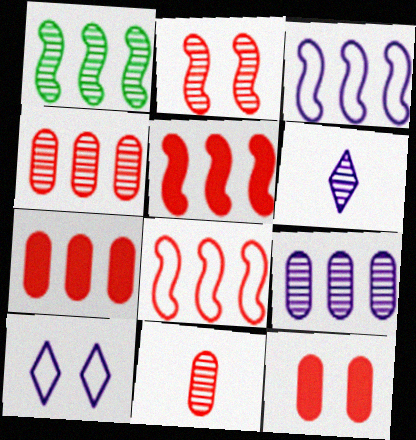[[1, 3, 5]]